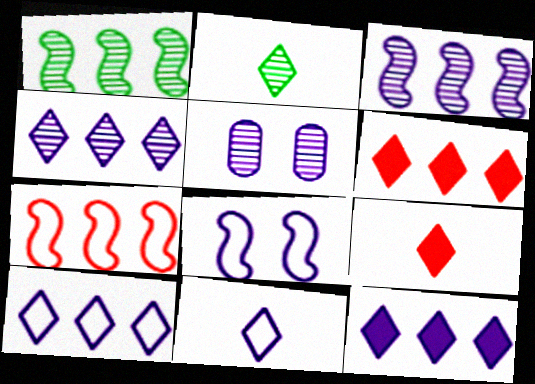[[2, 9, 11], 
[4, 10, 12]]